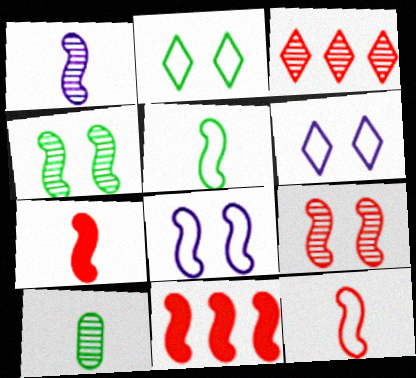[[1, 5, 7], 
[6, 10, 11], 
[9, 11, 12]]